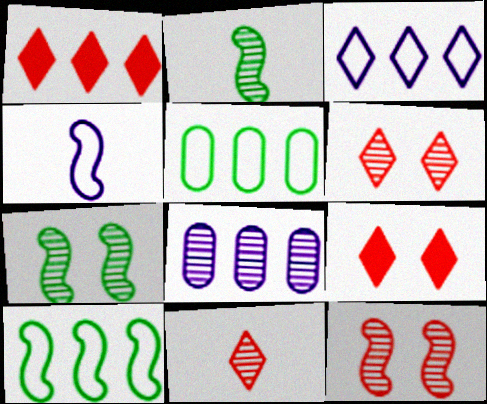[[1, 8, 10], 
[2, 6, 8], 
[7, 8, 11]]